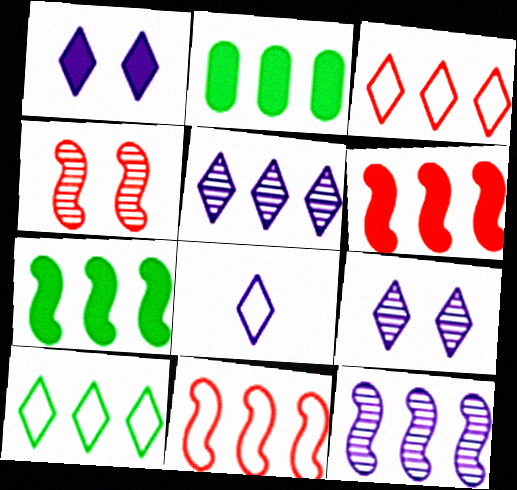[[1, 5, 8], 
[2, 3, 12], 
[2, 4, 8], 
[2, 5, 11], 
[7, 11, 12]]